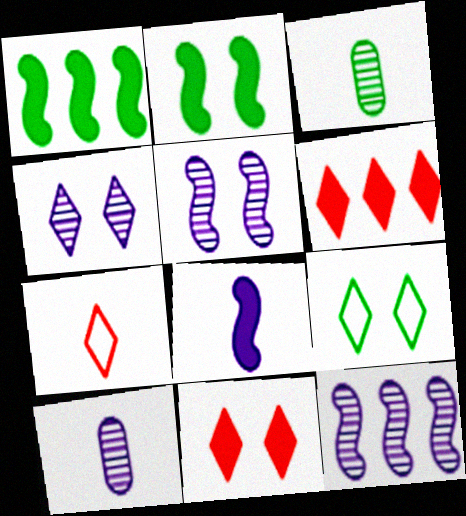[[1, 3, 9], 
[3, 7, 8], 
[4, 9, 11], 
[4, 10, 12]]